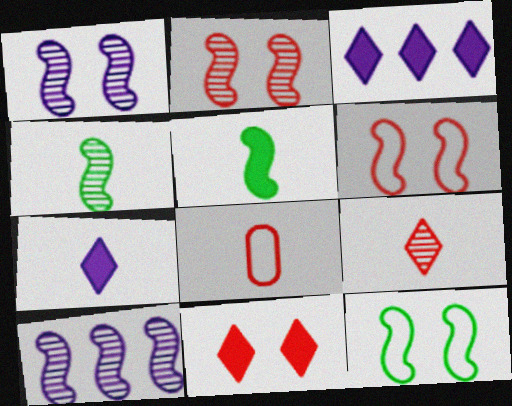[[2, 4, 10], 
[4, 7, 8], 
[5, 6, 10]]